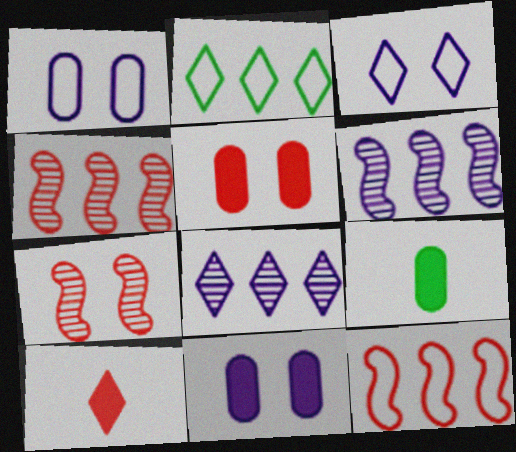[[3, 4, 9]]